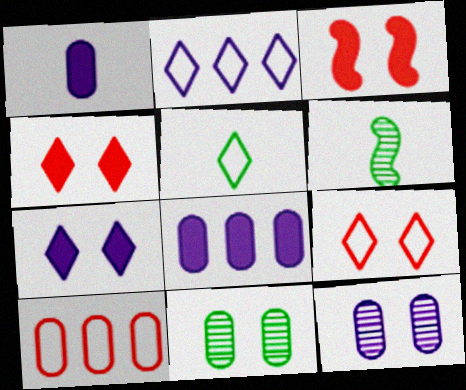[[1, 10, 11], 
[2, 5, 9], 
[6, 7, 10], 
[6, 8, 9]]